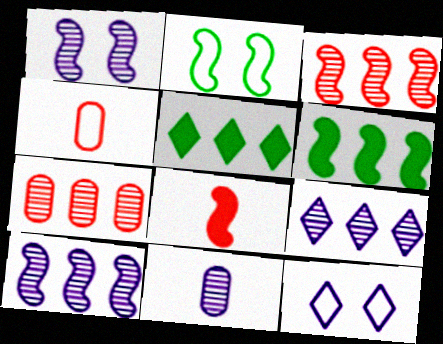[[1, 4, 5], 
[1, 9, 11], 
[2, 8, 10]]